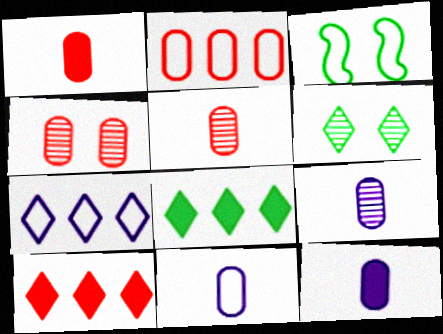[[1, 2, 4], 
[3, 9, 10], 
[9, 11, 12]]